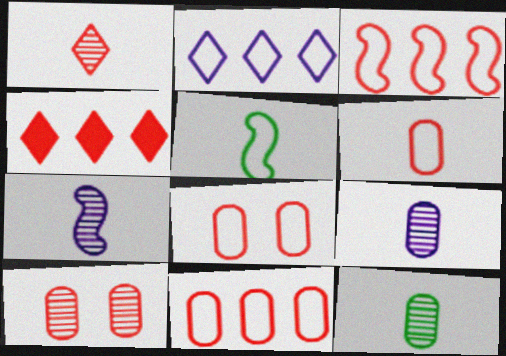[[1, 7, 12], 
[2, 5, 8], 
[6, 8, 11]]